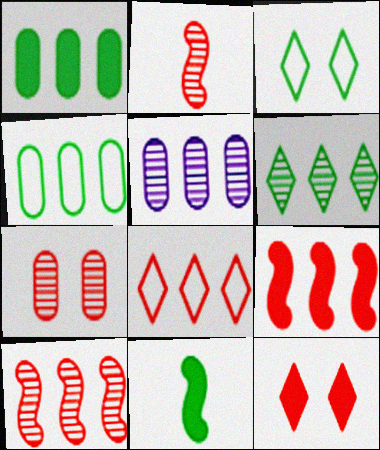[[5, 6, 10]]